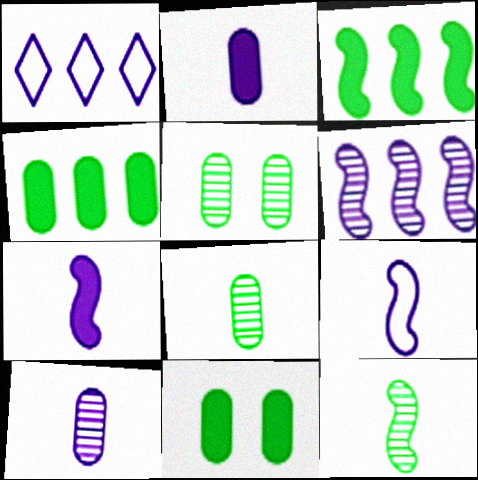[]